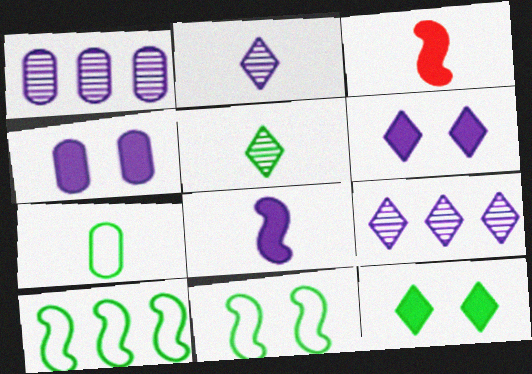[[2, 3, 7]]